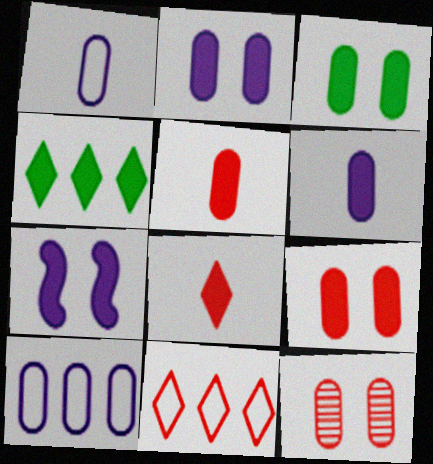[[2, 3, 9], 
[4, 5, 7]]